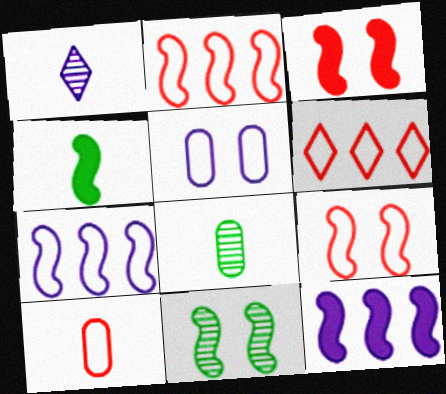[[1, 4, 10], 
[1, 5, 12], 
[3, 4, 12], 
[6, 9, 10]]